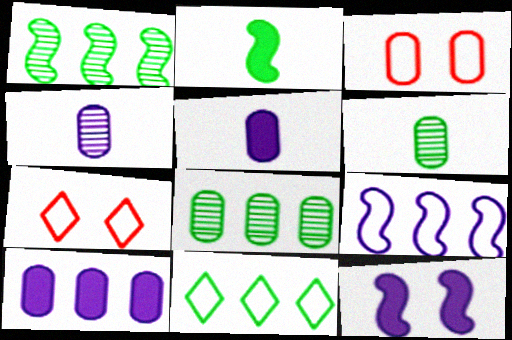[[1, 5, 7], 
[3, 5, 8], 
[3, 6, 10]]